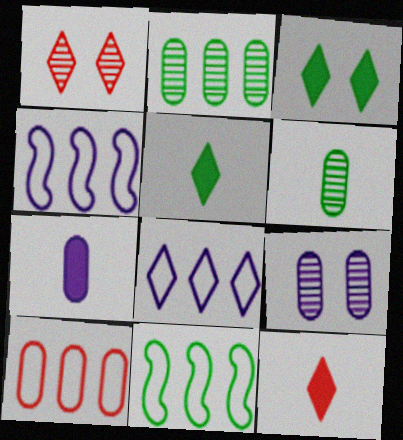[[1, 5, 8], 
[1, 7, 11], 
[3, 6, 11], 
[8, 10, 11], 
[9, 11, 12]]